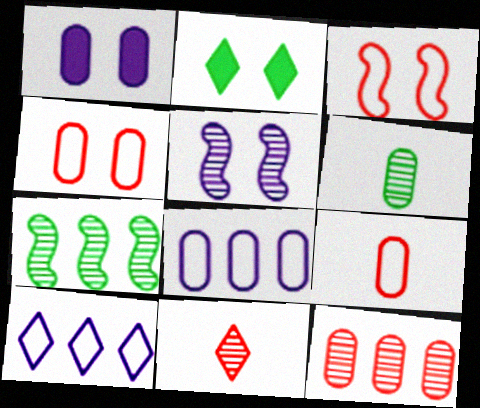[[2, 4, 5], 
[2, 10, 11]]